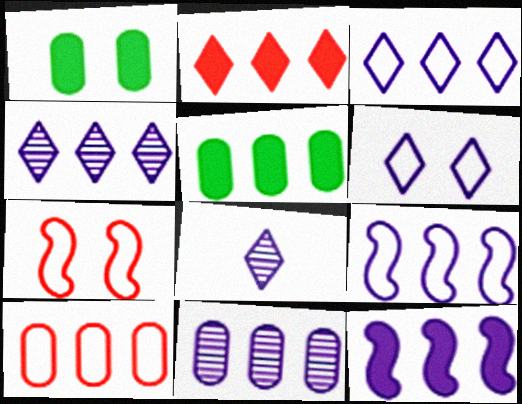[[2, 5, 12], 
[3, 11, 12], 
[5, 7, 8], 
[5, 10, 11]]